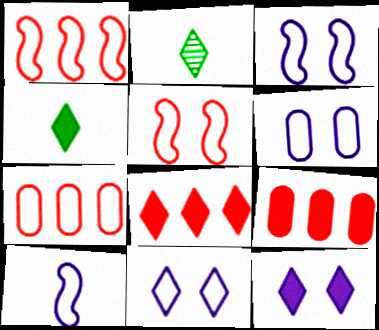[[2, 3, 9], 
[2, 8, 11], 
[3, 6, 11], 
[4, 8, 12]]